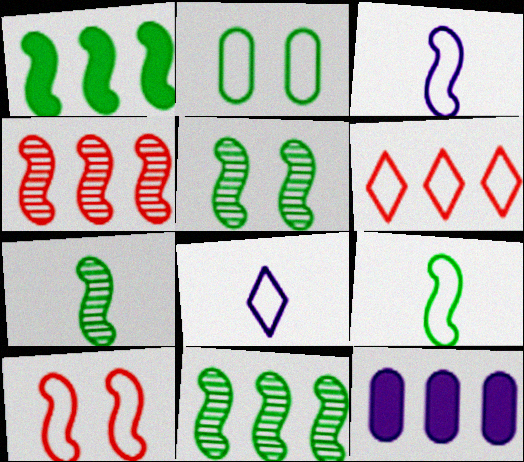[[1, 5, 9], 
[2, 3, 6], 
[5, 7, 11], 
[6, 11, 12]]